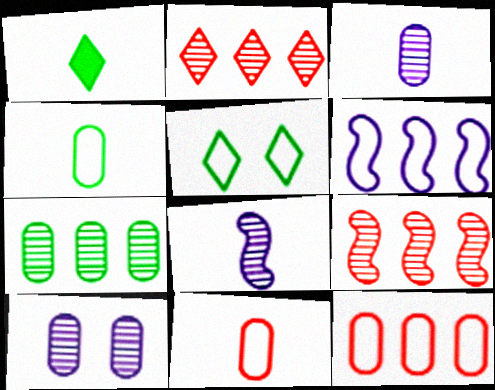[[1, 8, 11], 
[5, 6, 11]]